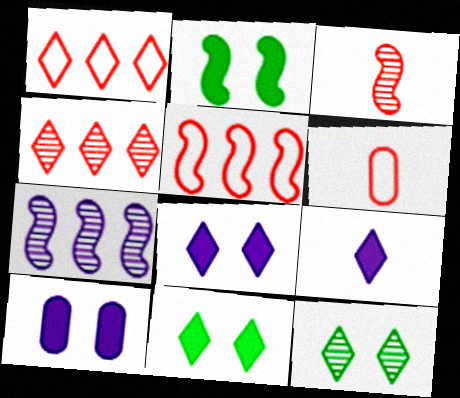[[1, 9, 12], 
[6, 7, 11]]